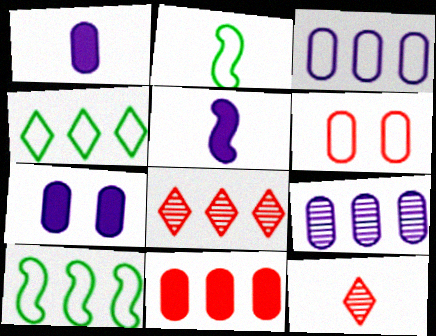[[1, 2, 12], 
[2, 7, 8], 
[7, 10, 12]]